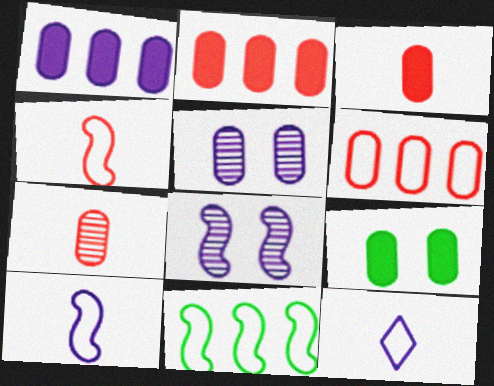[[1, 3, 9], 
[1, 8, 12]]